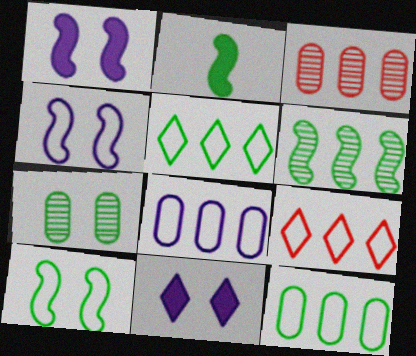[[2, 5, 7], 
[2, 6, 10]]